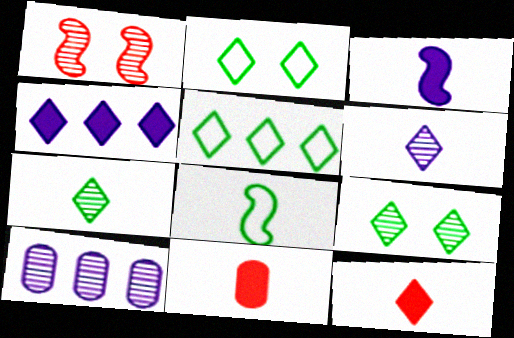[[1, 7, 10], 
[6, 8, 11]]